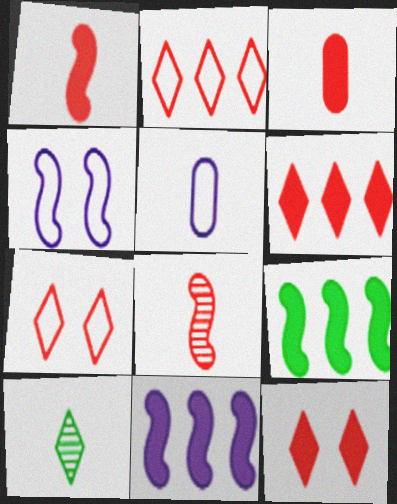[[1, 5, 10], 
[4, 8, 9]]